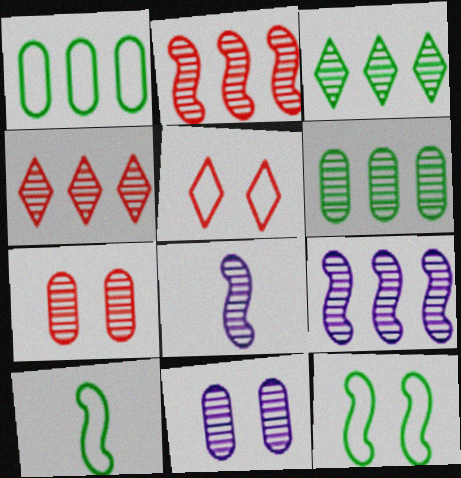[[3, 7, 8], 
[4, 6, 9]]